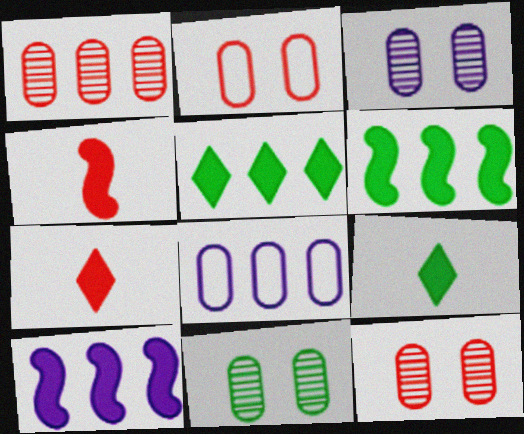[[3, 11, 12]]